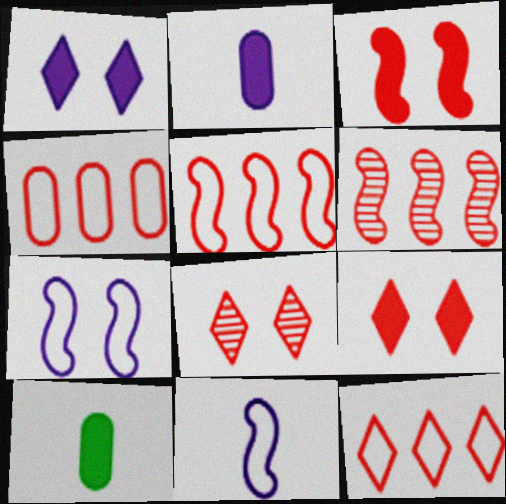[[4, 5, 12]]